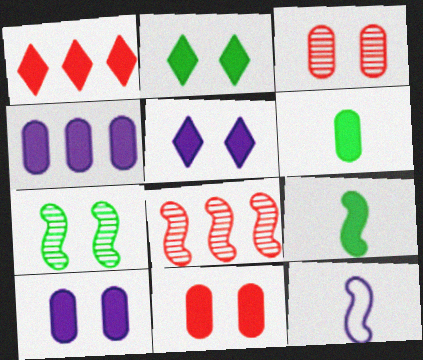[[1, 9, 10], 
[4, 6, 11]]